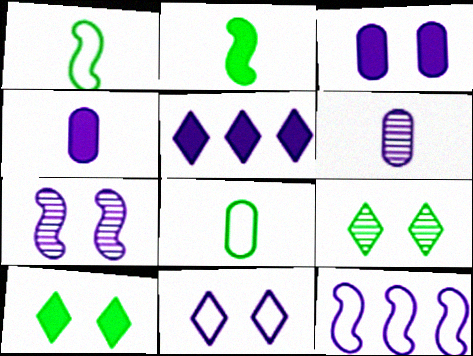[[3, 7, 11]]